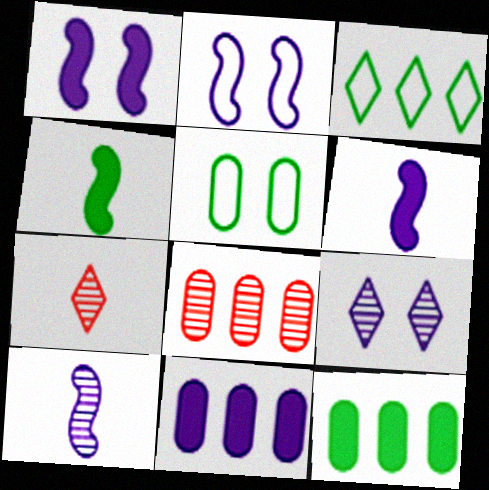[[2, 7, 12]]